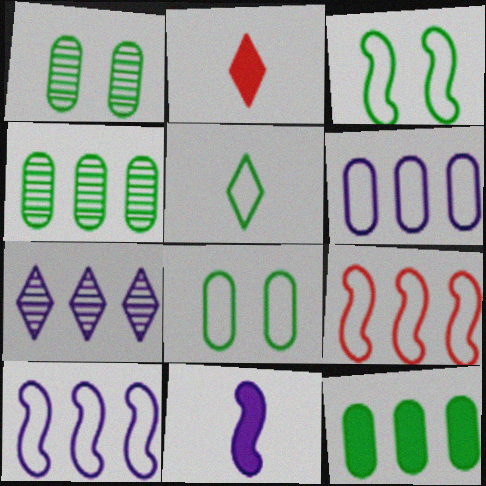[[1, 2, 10], 
[7, 9, 12]]